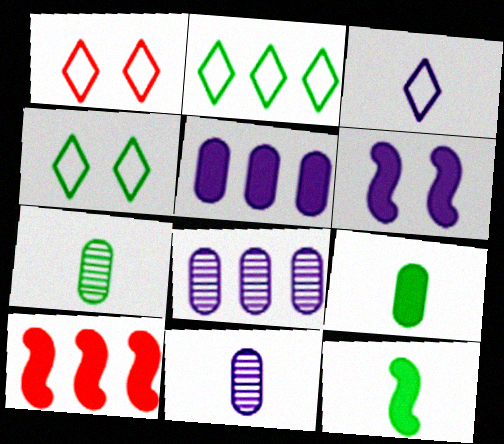[[1, 2, 3], 
[1, 8, 12], 
[2, 8, 10], 
[3, 6, 8], 
[4, 10, 11], 
[6, 10, 12]]